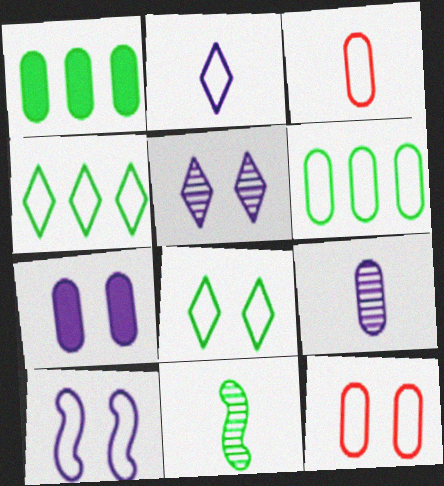[[1, 8, 11], 
[1, 9, 12], 
[3, 4, 10], 
[5, 7, 10], 
[8, 10, 12]]